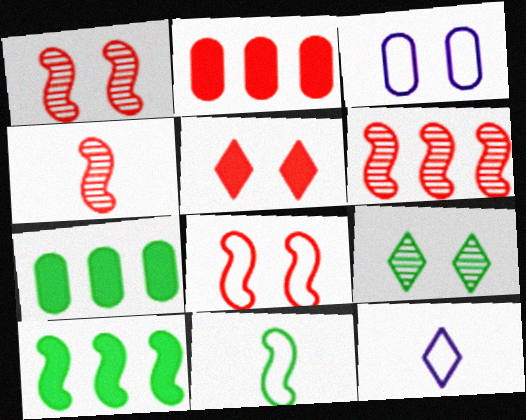[[1, 4, 6], 
[1, 7, 12], 
[7, 9, 11]]